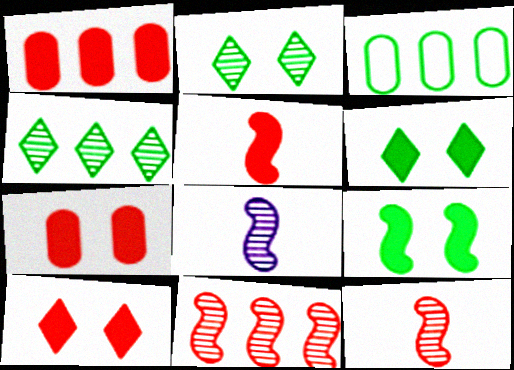[[1, 5, 10], 
[3, 8, 10]]